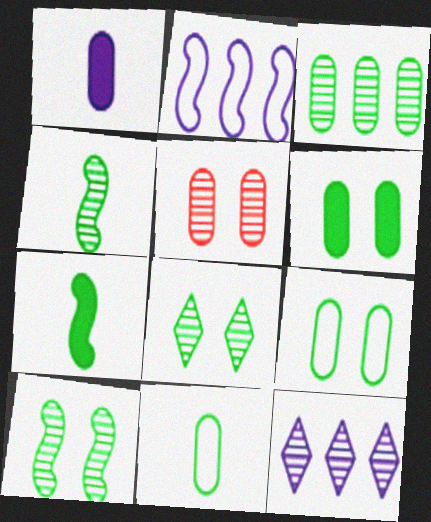[[3, 4, 8], 
[3, 6, 11], 
[4, 5, 12]]